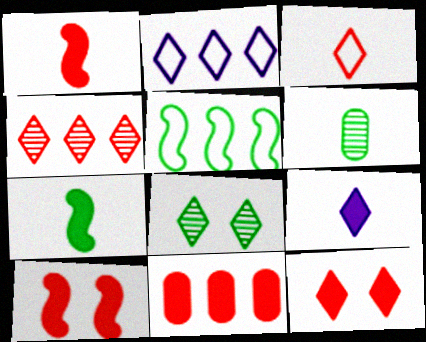[[1, 11, 12], 
[2, 6, 10], 
[3, 4, 12]]